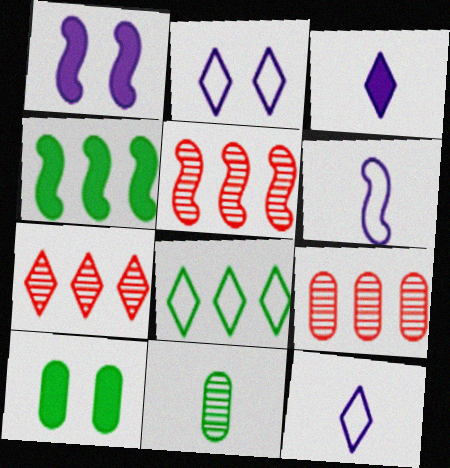[[5, 7, 9], 
[5, 10, 12], 
[6, 7, 10]]